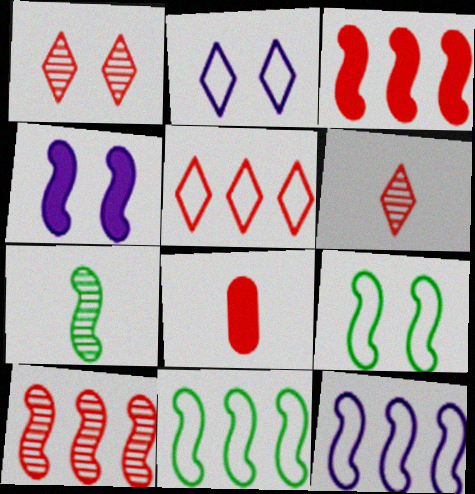[]